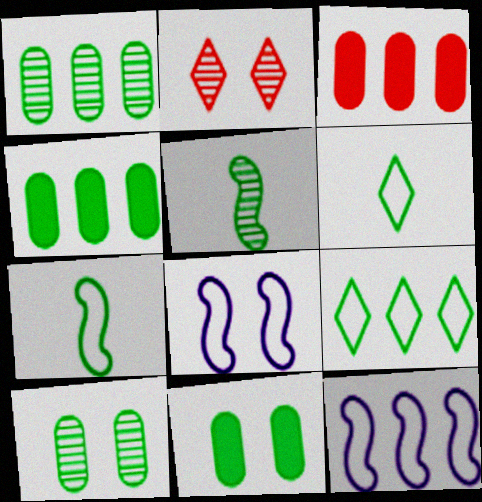[[2, 8, 11], 
[5, 9, 11]]